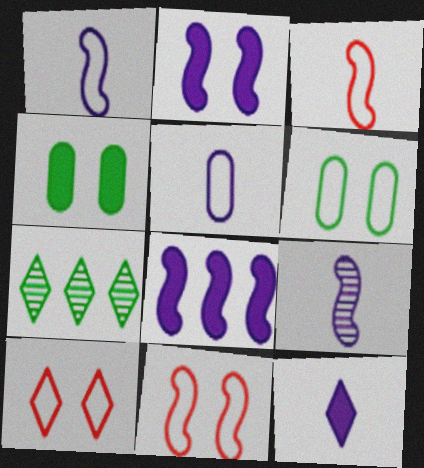[[5, 9, 12], 
[7, 10, 12]]